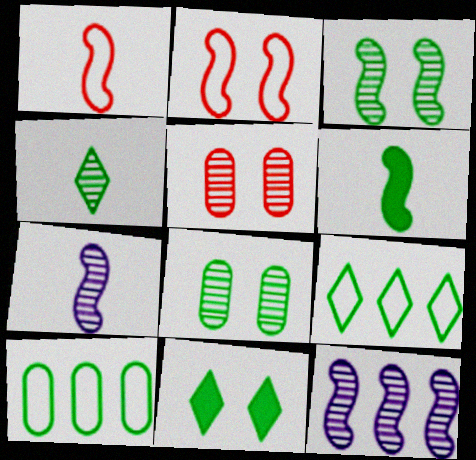[[1, 6, 7], 
[2, 6, 12], 
[4, 5, 12], 
[4, 9, 11], 
[6, 8, 9]]